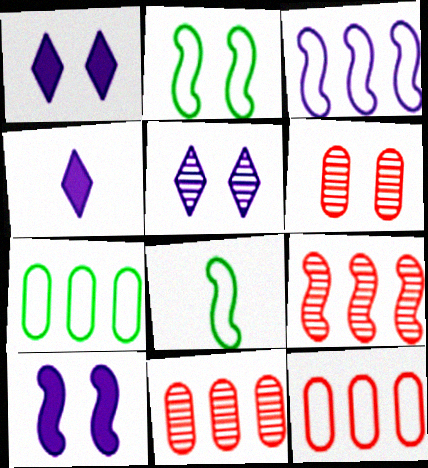[[1, 2, 6], 
[1, 8, 11], 
[2, 4, 11], 
[8, 9, 10]]